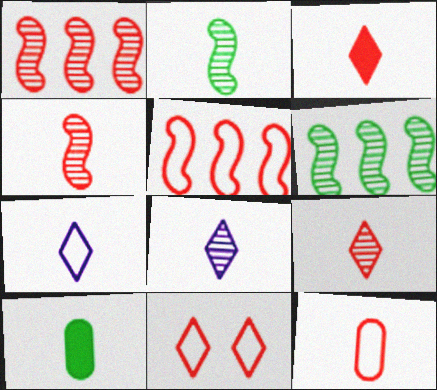[[3, 4, 12], 
[4, 7, 10], 
[5, 11, 12]]